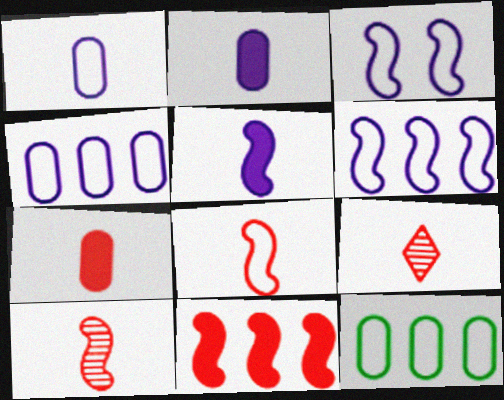[[7, 8, 9]]